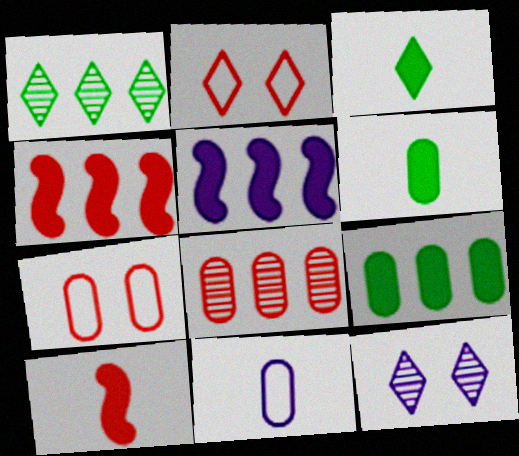[[2, 8, 10], 
[5, 11, 12]]